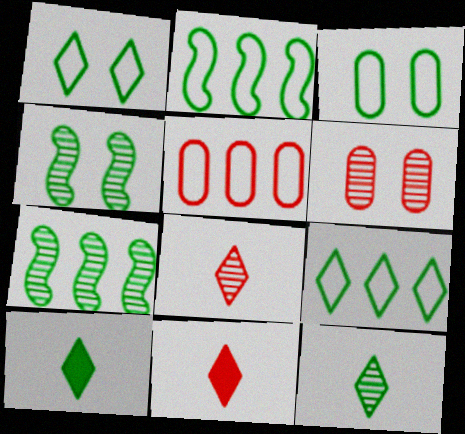[[3, 7, 10]]